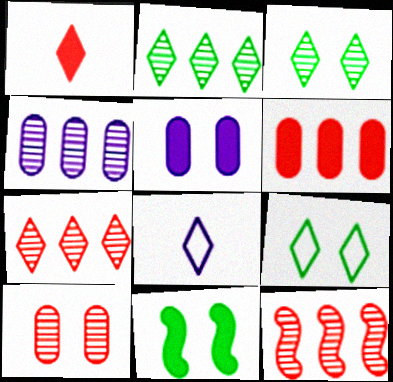[[2, 4, 12]]